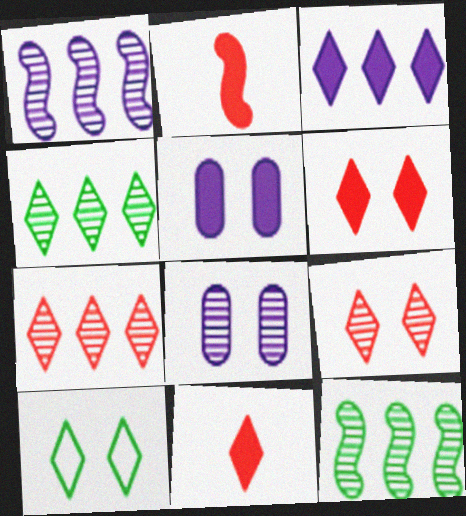[]